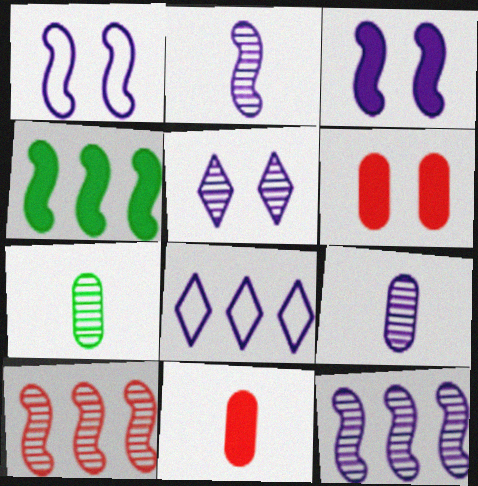[[3, 8, 9], 
[5, 7, 10], 
[5, 9, 12]]